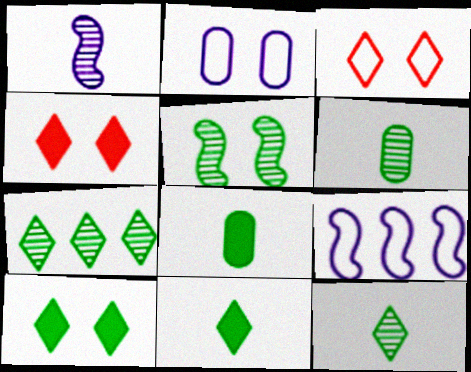[[2, 4, 5], 
[4, 6, 9], 
[5, 6, 7]]